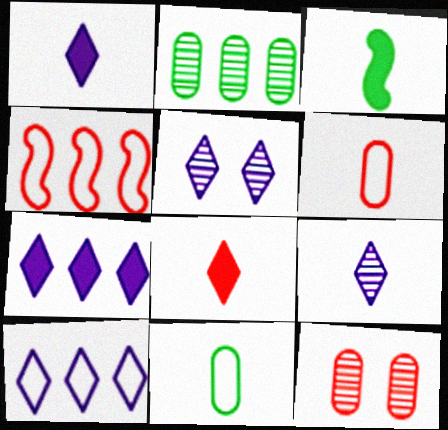[[1, 5, 10], 
[2, 4, 7], 
[3, 6, 9], 
[3, 10, 12], 
[4, 8, 12]]